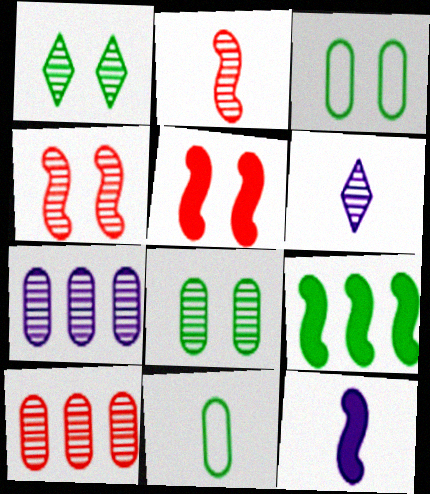[[1, 2, 7], 
[1, 9, 11], 
[5, 9, 12]]